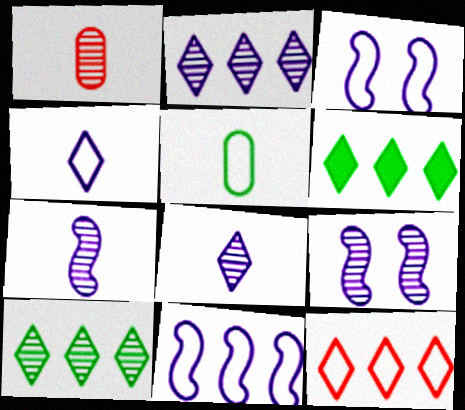[[1, 3, 6], 
[1, 9, 10], 
[2, 6, 12], 
[3, 5, 12]]